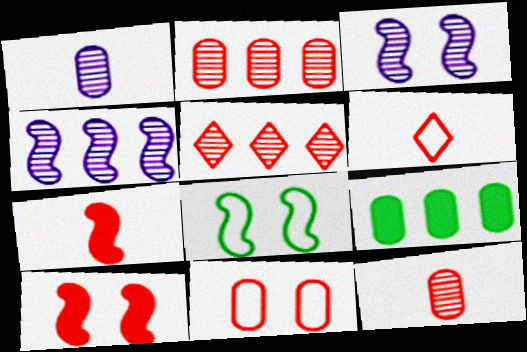[[1, 9, 11], 
[2, 6, 10], 
[3, 6, 9], 
[3, 8, 10], 
[4, 7, 8], 
[5, 7, 11], 
[6, 7, 12]]